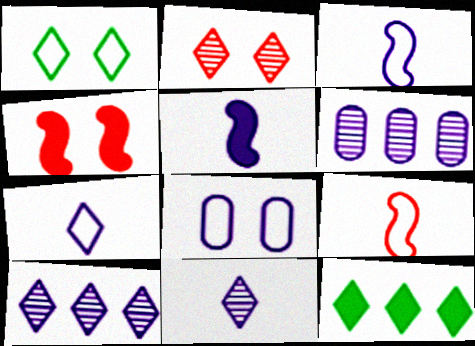[[2, 7, 12], 
[5, 8, 10]]